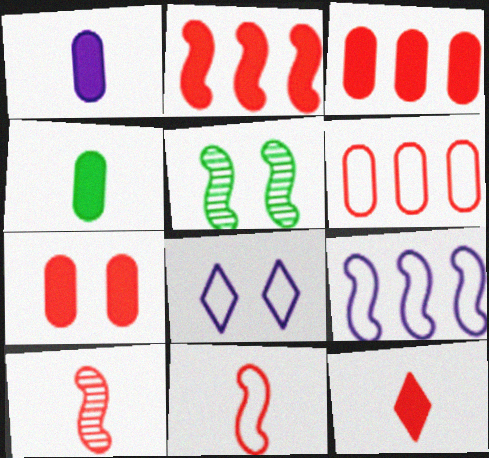[[2, 7, 12], 
[5, 7, 8]]